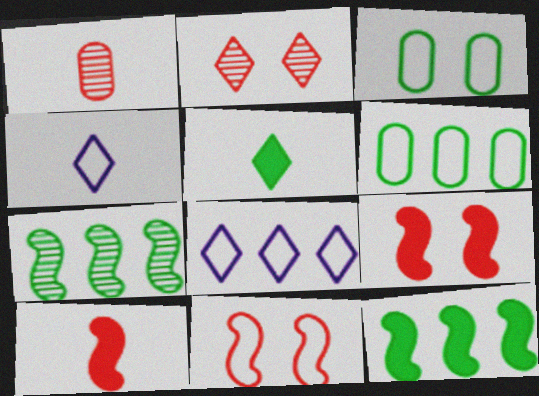[[2, 5, 8], 
[3, 5, 7], 
[4, 6, 11]]